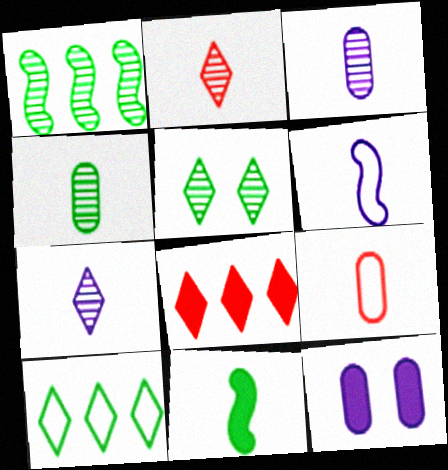[[1, 4, 5], 
[7, 9, 11], 
[8, 11, 12]]